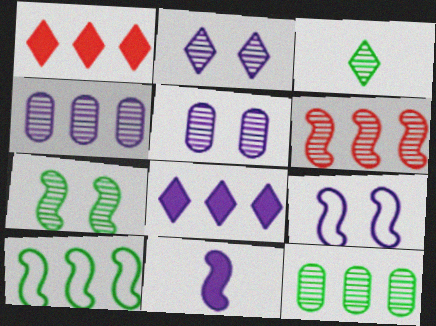[[1, 4, 10], 
[3, 5, 6], 
[3, 7, 12]]